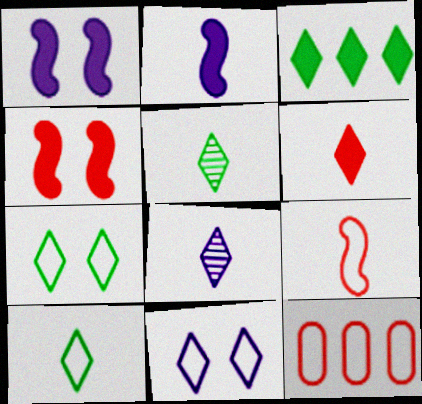[[1, 5, 12], 
[3, 5, 7], 
[6, 8, 10]]